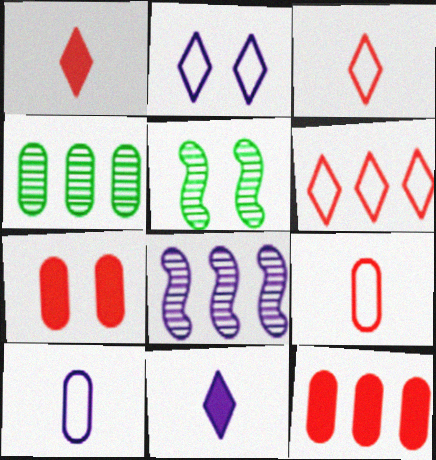[[2, 5, 7], 
[4, 7, 10]]